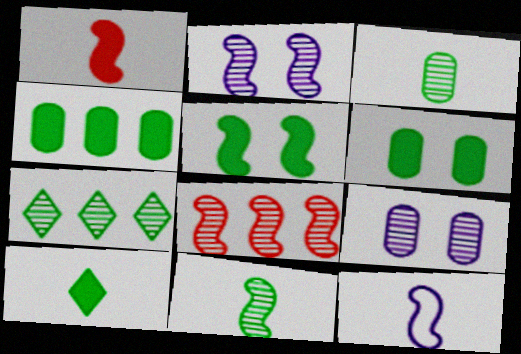[[1, 11, 12], 
[2, 8, 11], 
[4, 5, 10], 
[5, 8, 12]]